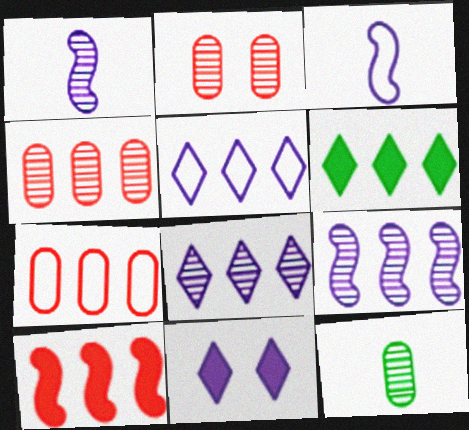[[2, 3, 6], 
[6, 7, 9]]